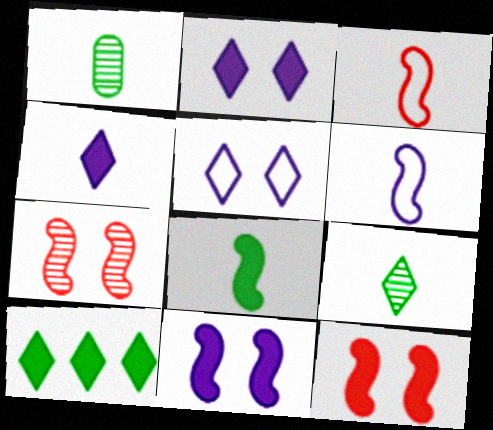[[1, 3, 4]]